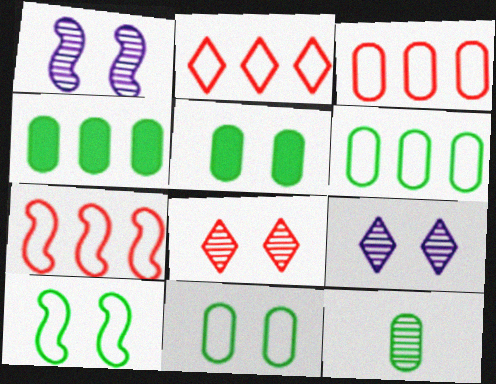[[2, 3, 7], 
[4, 11, 12], 
[5, 6, 12]]